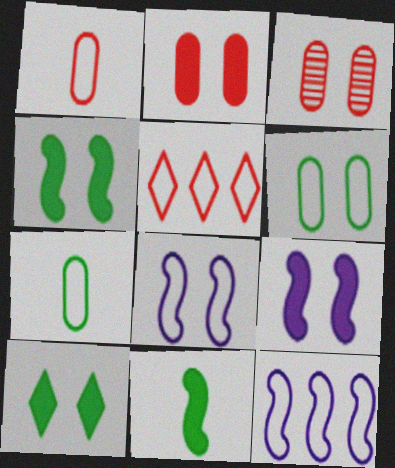[[2, 9, 10], 
[3, 8, 10], 
[5, 7, 8]]